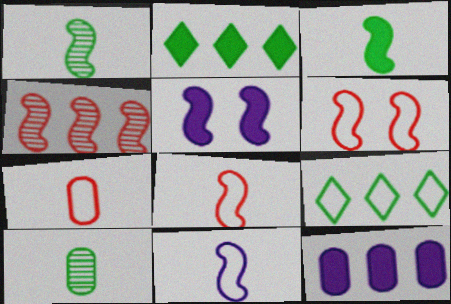[[4, 9, 12]]